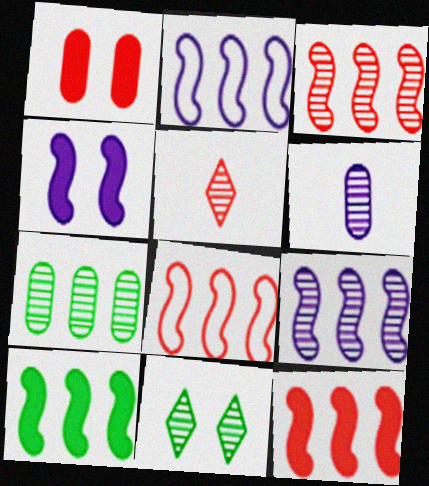[[1, 5, 8], 
[2, 3, 10], 
[3, 6, 11], 
[3, 8, 12], 
[8, 9, 10]]